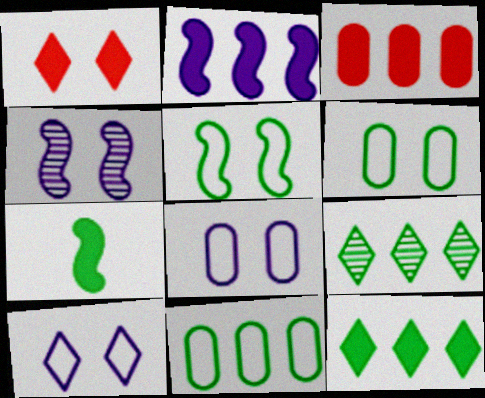[[1, 4, 6], 
[2, 3, 12], 
[6, 7, 9]]